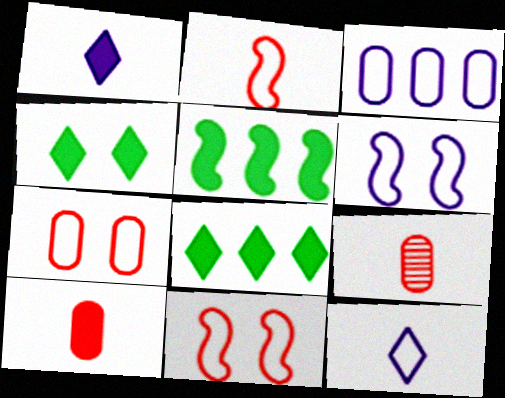[[3, 6, 12], 
[6, 8, 9]]